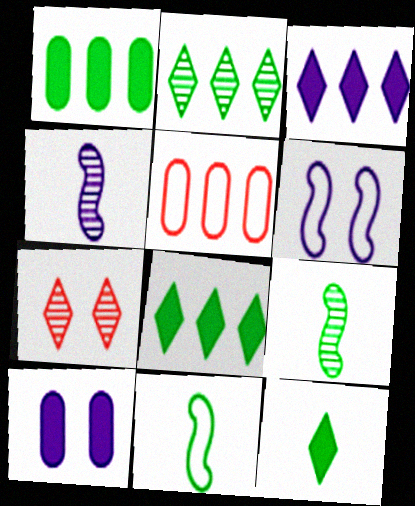[]